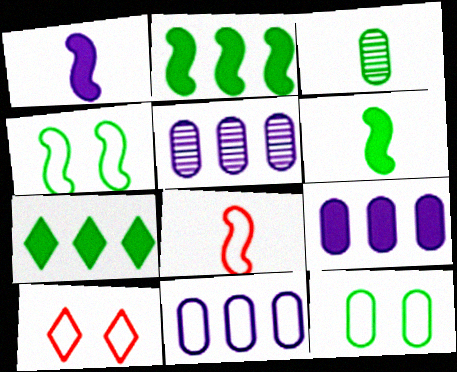[[3, 4, 7], 
[5, 6, 10], 
[5, 9, 11]]